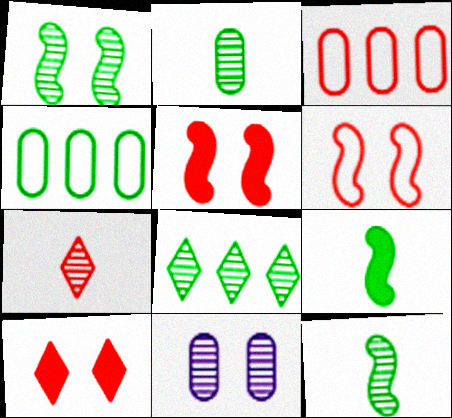[[1, 2, 8], 
[3, 5, 7]]